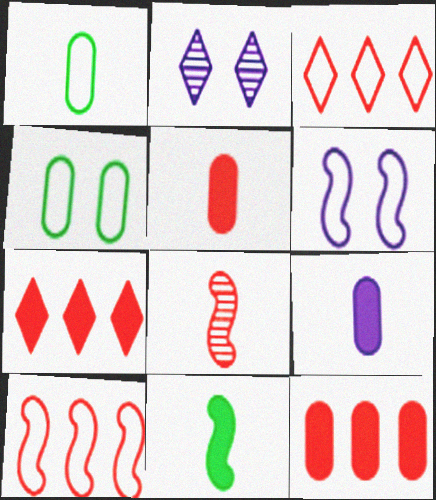[[1, 3, 6]]